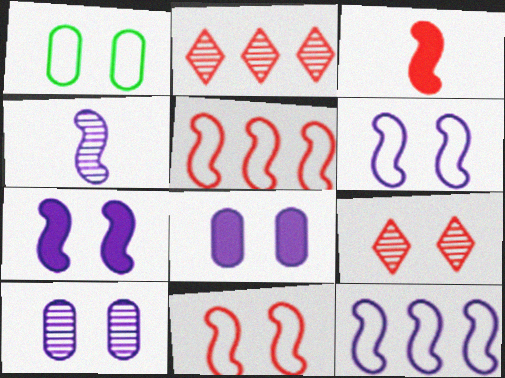[[1, 7, 9], 
[4, 7, 12]]